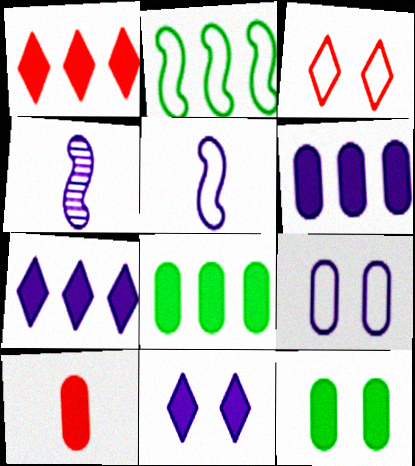[[3, 4, 8], 
[4, 7, 9], 
[6, 10, 12]]